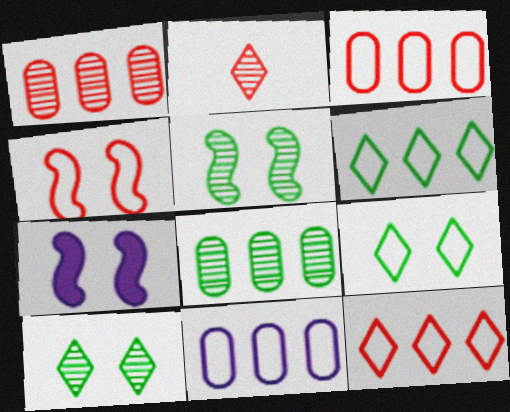[[4, 5, 7]]